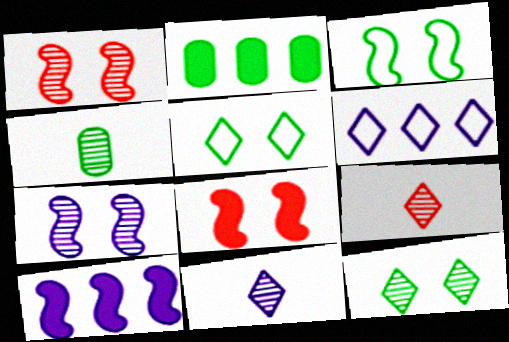[[3, 7, 8], 
[4, 6, 8]]